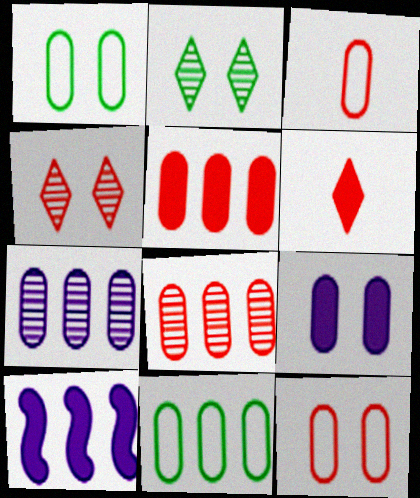[[2, 3, 10], 
[5, 7, 11]]